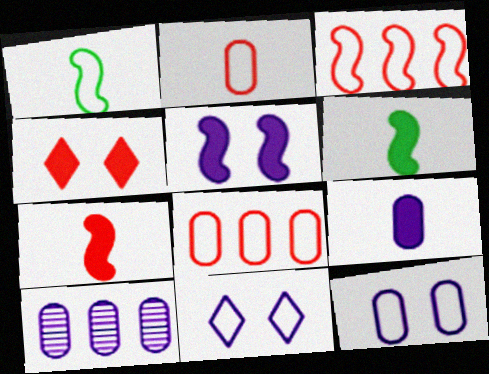[[1, 4, 10], 
[1, 8, 11], 
[9, 10, 12]]